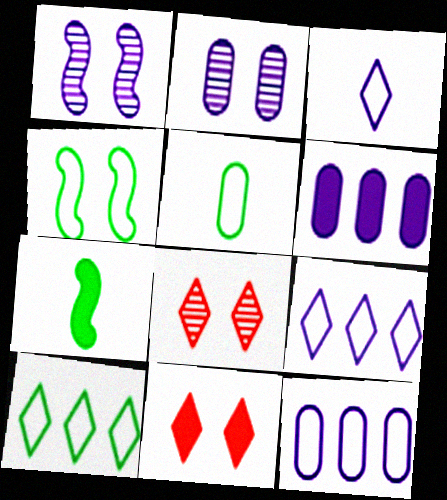[[1, 3, 6], 
[2, 4, 11], 
[4, 5, 10], 
[6, 7, 11], 
[7, 8, 12]]